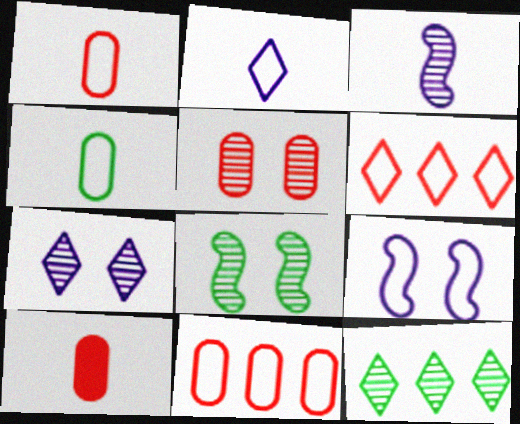[[3, 5, 12], 
[4, 6, 9], 
[5, 7, 8], 
[5, 10, 11], 
[9, 10, 12]]